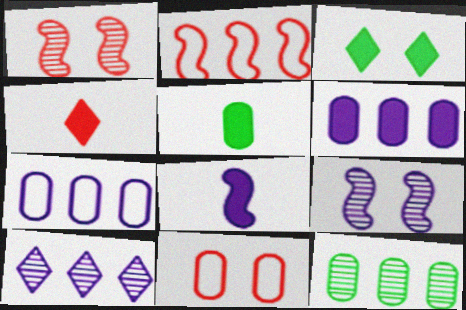[[3, 9, 11], 
[4, 5, 8]]